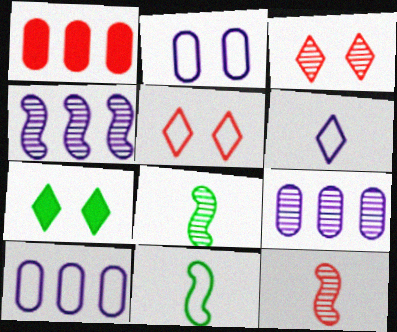[[1, 5, 12], 
[3, 8, 9], 
[5, 10, 11], 
[7, 10, 12]]